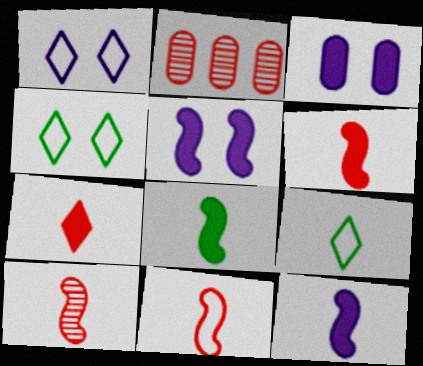[[1, 2, 8], 
[2, 4, 12], 
[2, 5, 9], 
[6, 8, 12], 
[6, 10, 11]]